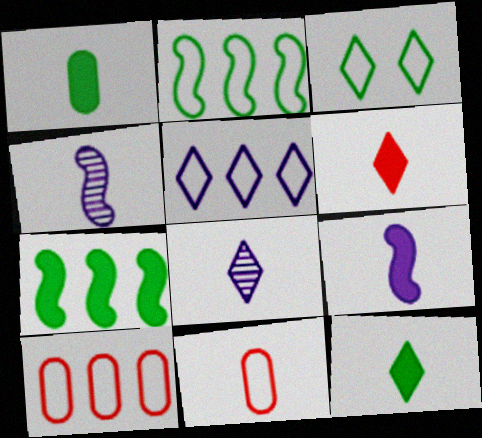[[1, 6, 9], 
[2, 5, 10], 
[4, 11, 12]]